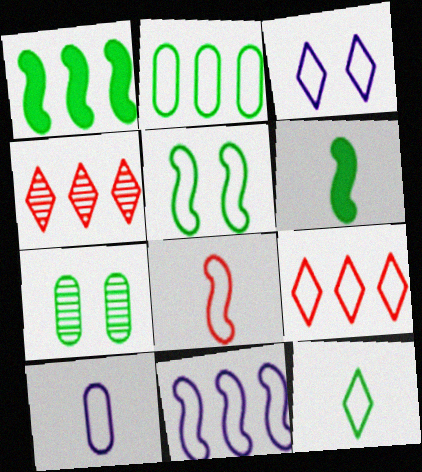[[1, 7, 12], 
[2, 3, 8], 
[2, 5, 12], 
[2, 9, 11], 
[3, 9, 12], 
[3, 10, 11], 
[5, 8, 11], 
[5, 9, 10], 
[8, 10, 12]]